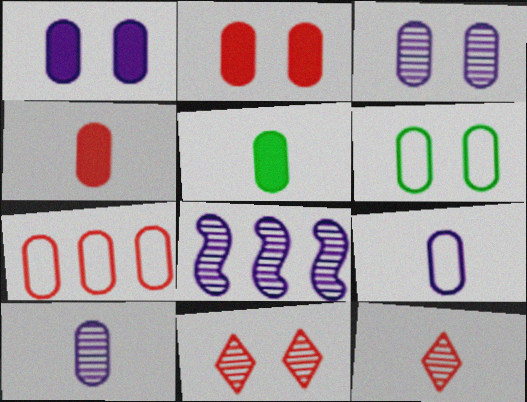[[2, 3, 6], 
[3, 5, 7], 
[6, 7, 9]]